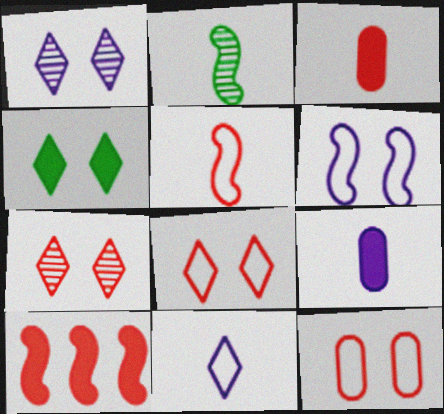[[1, 4, 8], 
[2, 3, 11], 
[2, 6, 10], 
[4, 9, 10]]